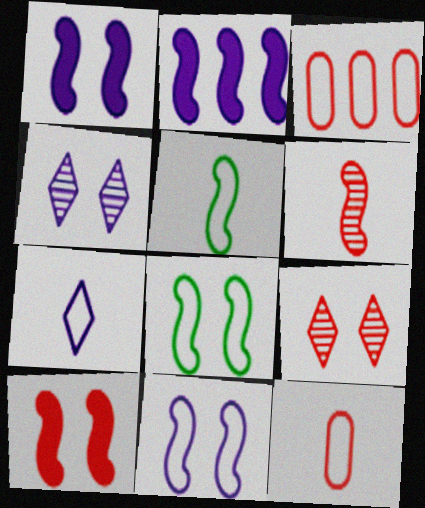[[2, 6, 8], 
[3, 7, 8], 
[5, 7, 12]]